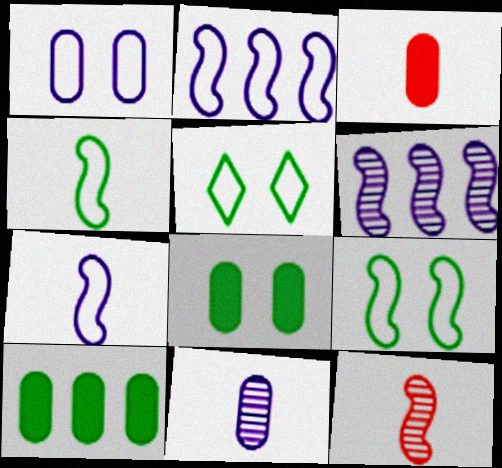[[3, 5, 6]]